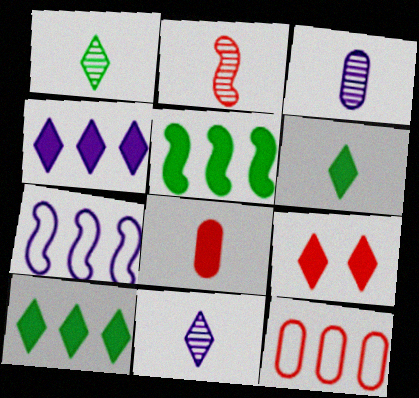[[1, 2, 3], 
[2, 9, 12], 
[4, 6, 9]]